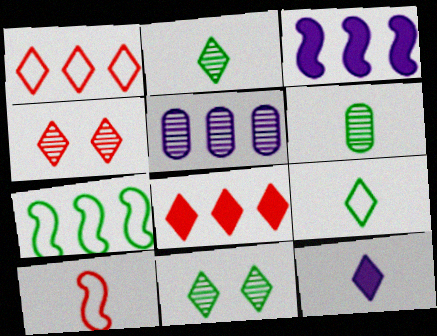[[1, 11, 12], 
[5, 7, 8], 
[6, 10, 12]]